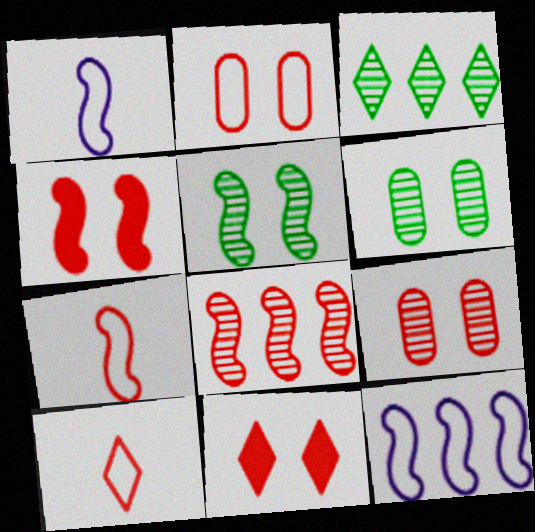[[4, 7, 8]]